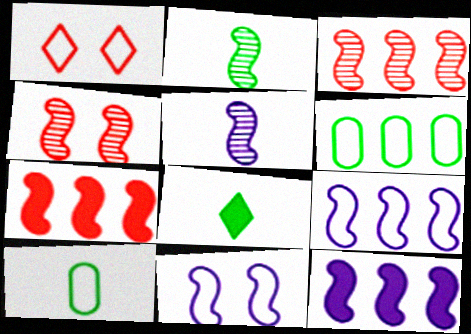[[1, 9, 10], 
[2, 7, 11], 
[2, 8, 10], 
[5, 11, 12]]